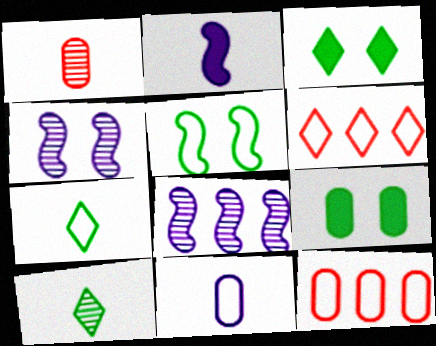[[1, 2, 7], 
[5, 6, 11]]